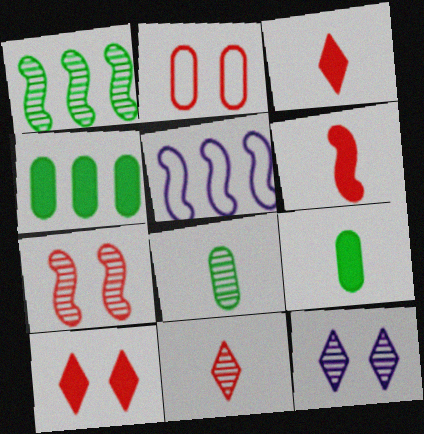[[2, 7, 10], 
[5, 8, 10]]